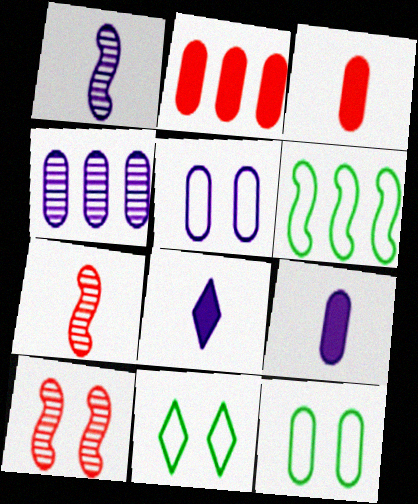[[1, 2, 11], 
[3, 4, 12], 
[4, 5, 9]]